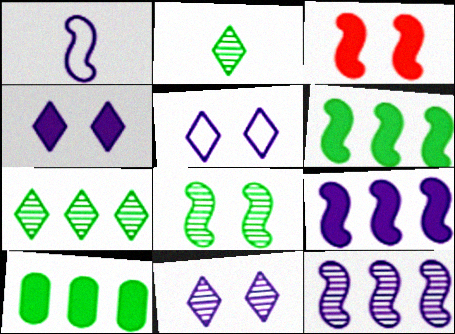[[4, 5, 11]]